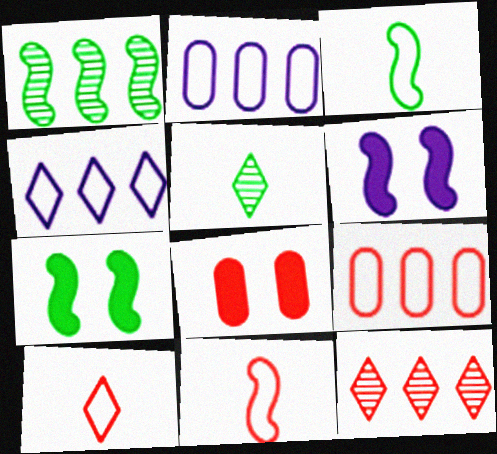[[1, 3, 7], 
[1, 6, 11], 
[5, 6, 9], 
[8, 11, 12]]